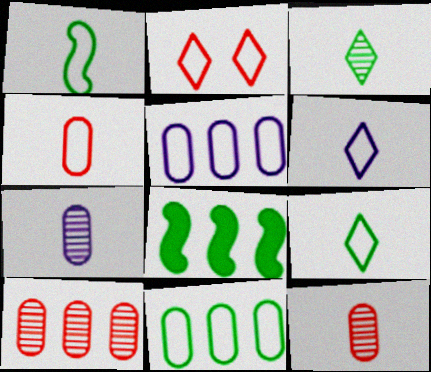[[1, 2, 5], 
[1, 4, 6], 
[2, 7, 8]]